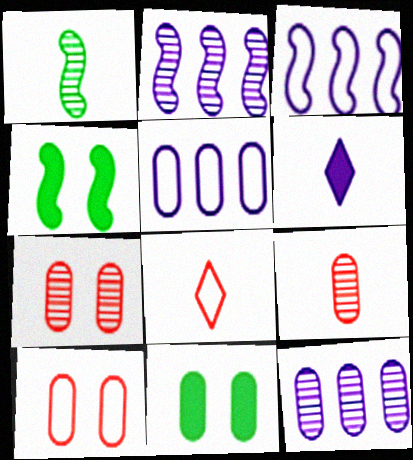[[2, 8, 11], 
[4, 8, 12], 
[5, 9, 11]]